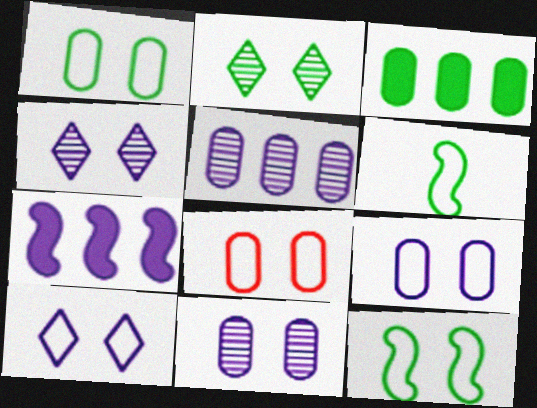[[1, 8, 9], 
[2, 3, 6], 
[8, 10, 12]]